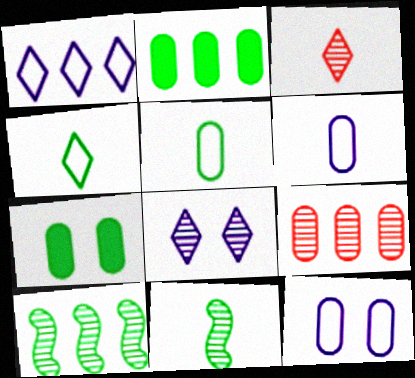[[4, 7, 10], 
[6, 7, 9], 
[8, 9, 11]]